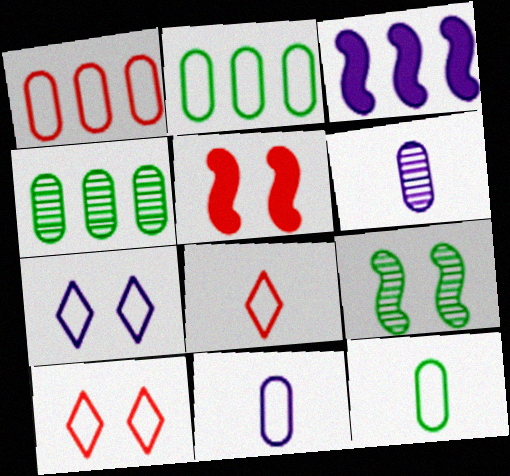[[3, 6, 7]]